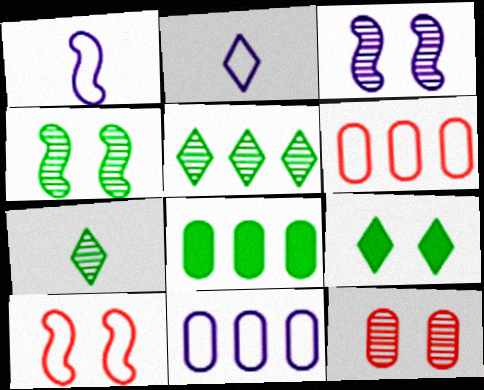[]